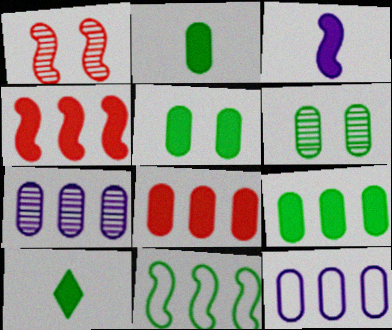[[1, 3, 11], 
[1, 10, 12], 
[2, 5, 9], 
[6, 10, 11]]